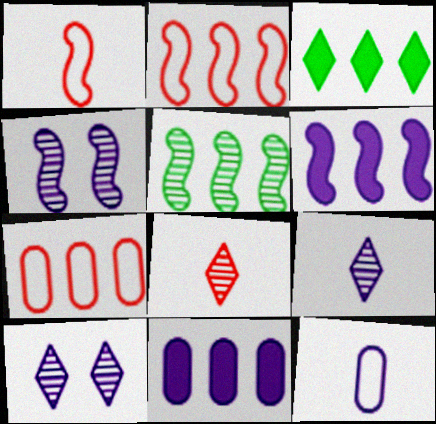[[2, 5, 6], 
[6, 10, 12]]